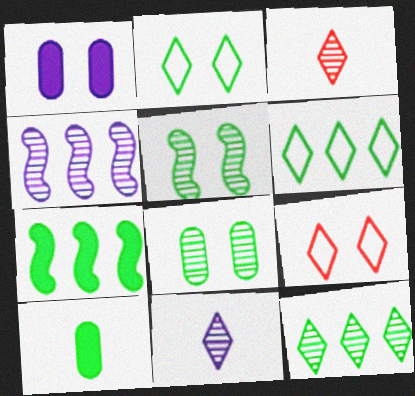[[1, 5, 9], 
[3, 4, 8], 
[4, 9, 10], 
[5, 6, 10]]